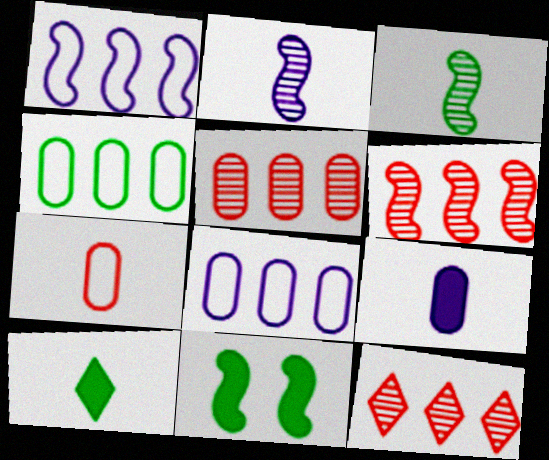[[2, 7, 10], 
[5, 6, 12]]